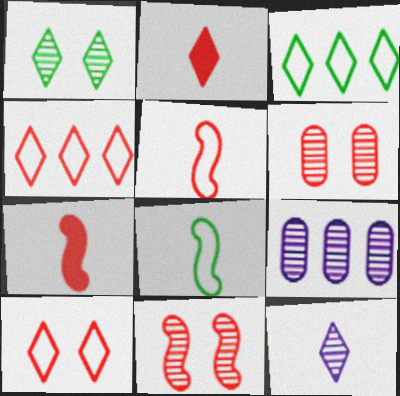[[4, 6, 7]]